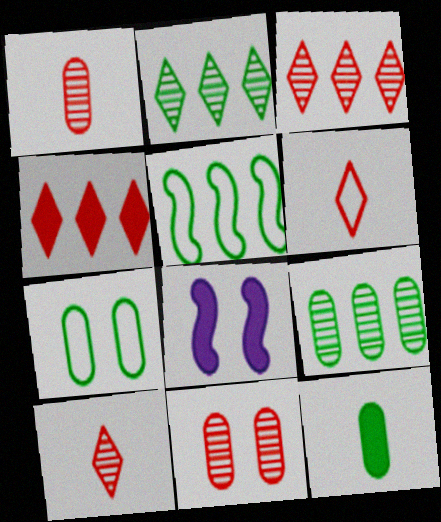[[4, 8, 12], 
[6, 8, 9], 
[7, 9, 12]]